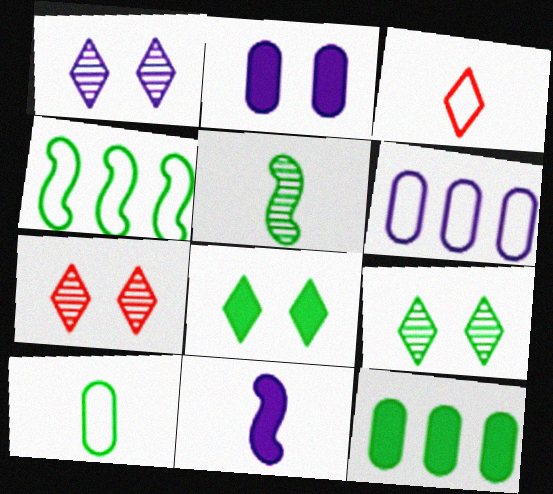[[1, 6, 11], 
[1, 7, 9]]